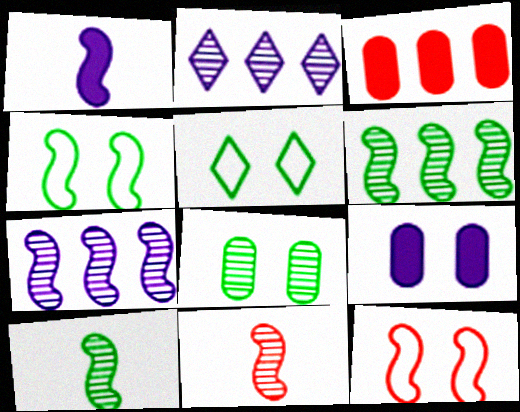[[1, 6, 12], 
[2, 8, 11]]